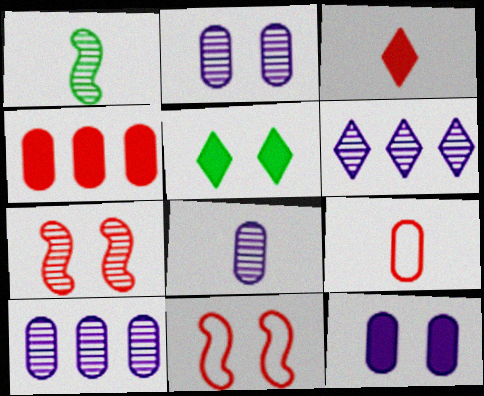[[2, 5, 11], 
[2, 8, 10]]